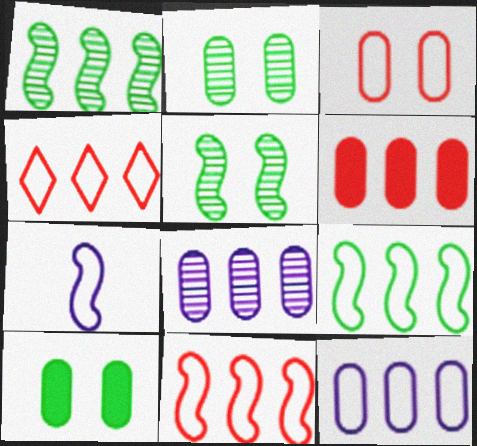[[4, 9, 12]]